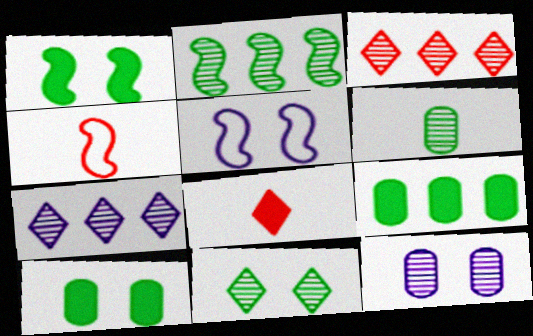[[2, 6, 11], 
[4, 7, 10]]